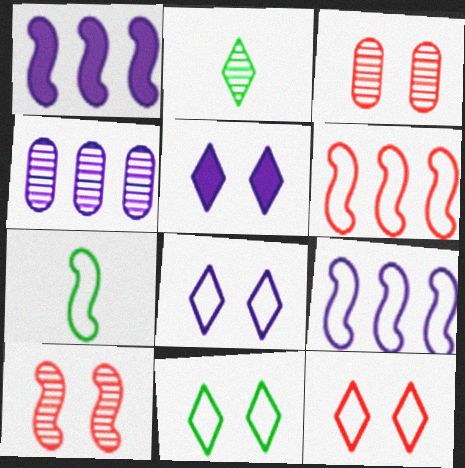[[1, 7, 10], 
[2, 4, 10], 
[8, 11, 12]]